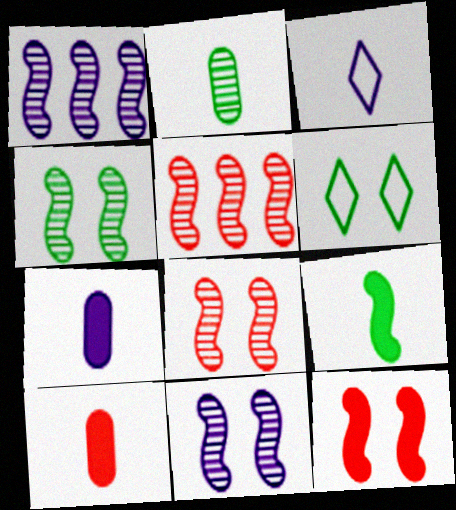[[1, 6, 10], 
[4, 8, 11], 
[5, 6, 7]]